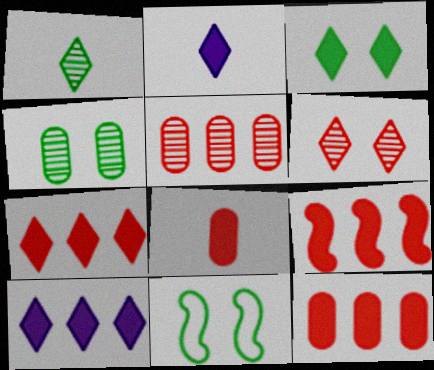[[2, 3, 7], 
[2, 5, 11], 
[3, 4, 11], 
[7, 9, 12]]